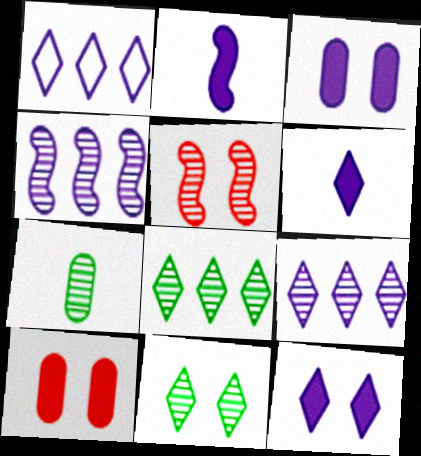[[5, 7, 9]]